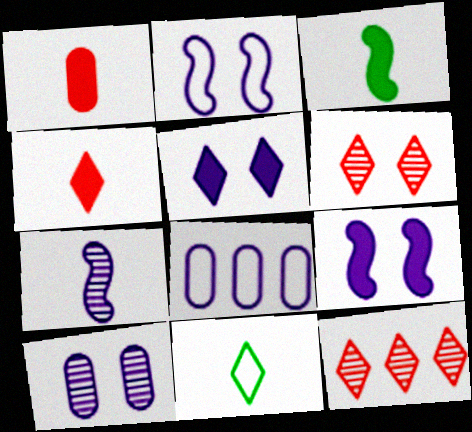[[1, 7, 11], 
[2, 5, 10], 
[3, 6, 8], 
[5, 7, 8], 
[5, 11, 12]]